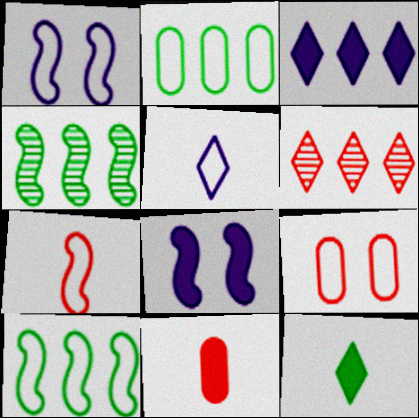[[1, 7, 10], 
[4, 7, 8], 
[5, 9, 10]]